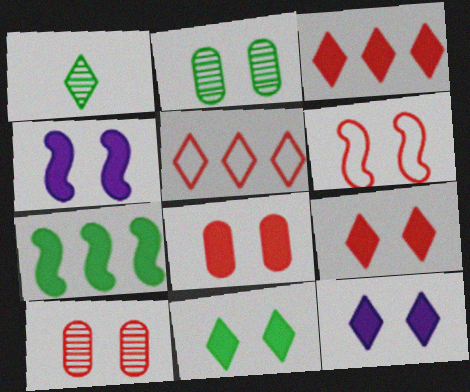[[1, 5, 12], 
[2, 6, 12], 
[4, 8, 11], 
[6, 9, 10], 
[9, 11, 12]]